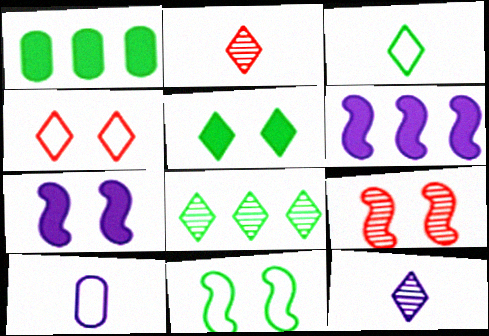[[3, 5, 8], 
[7, 9, 11]]